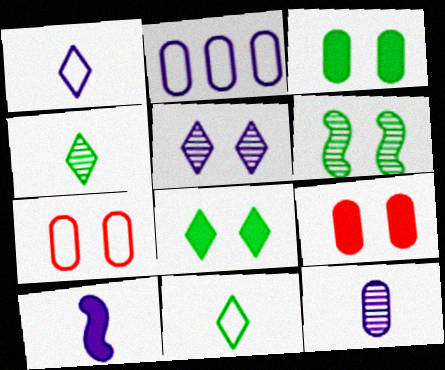[[1, 10, 12], 
[2, 5, 10]]